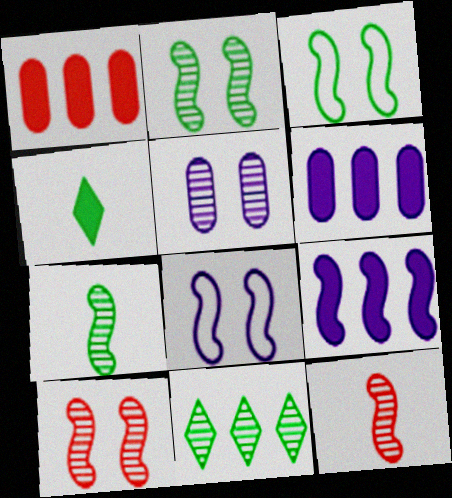[[3, 9, 12], 
[5, 11, 12]]